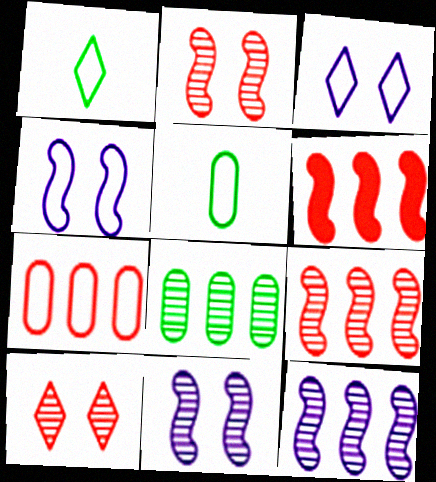[[1, 4, 7]]